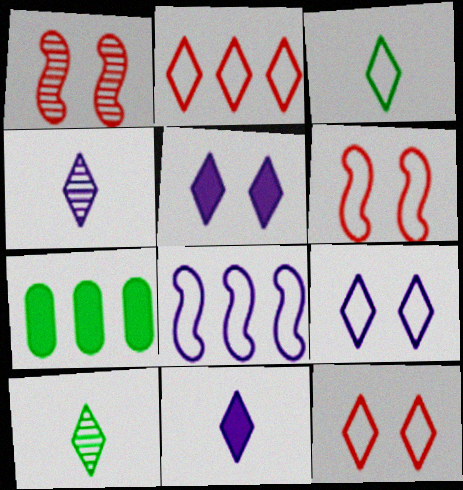[[2, 3, 9], 
[2, 5, 10], 
[4, 6, 7]]